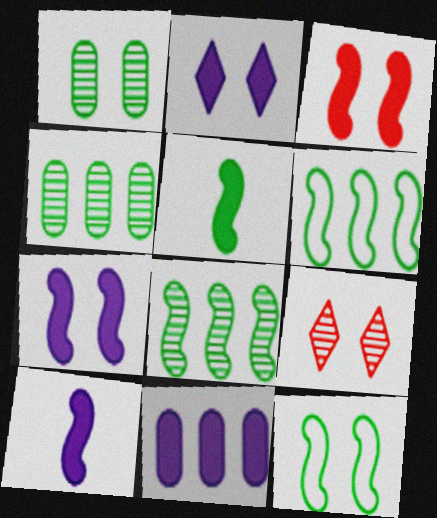[[2, 10, 11], 
[5, 8, 12]]